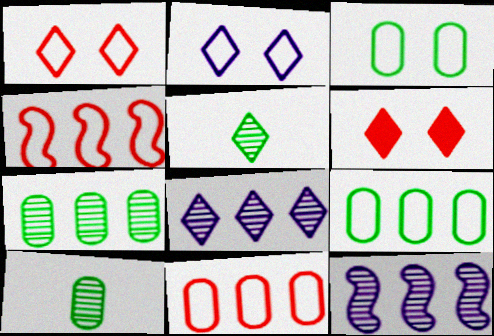[]